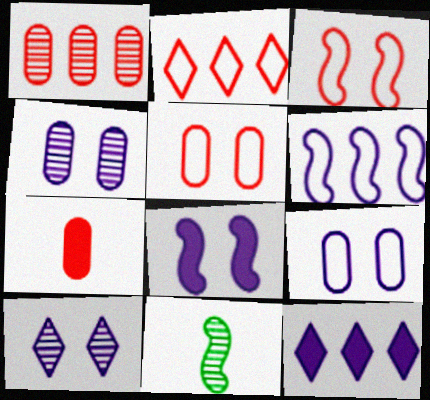[[1, 5, 7], 
[1, 10, 11], 
[5, 11, 12], 
[8, 9, 10]]